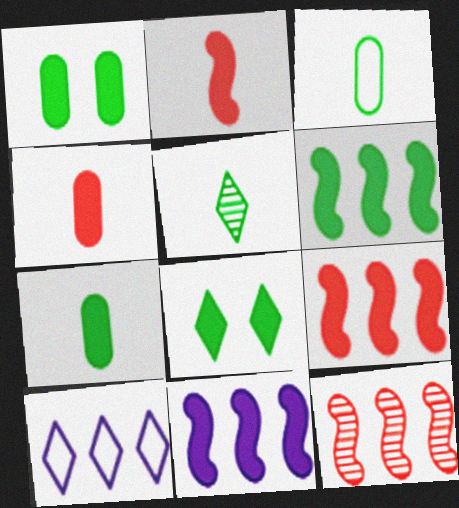[[4, 8, 11], 
[6, 7, 8], 
[6, 9, 11]]